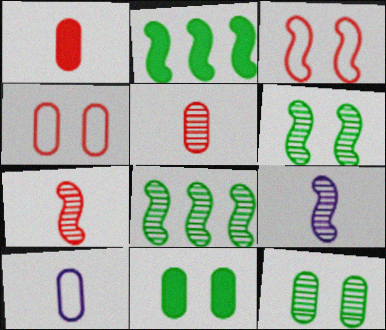[[2, 3, 9]]